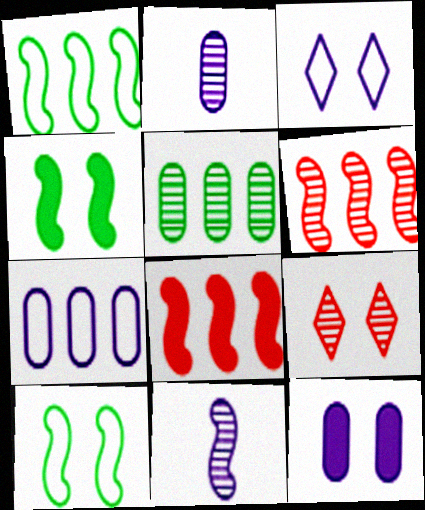[[2, 7, 12], 
[5, 9, 11], 
[8, 10, 11], 
[9, 10, 12]]